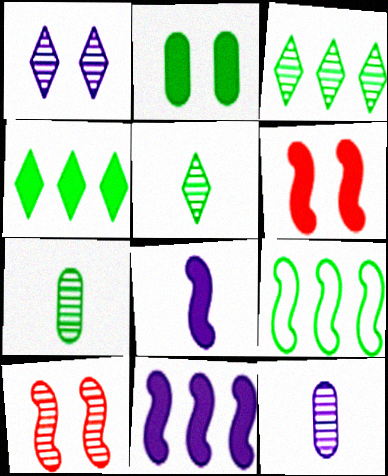[[2, 5, 9], 
[3, 10, 12], 
[8, 9, 10]]